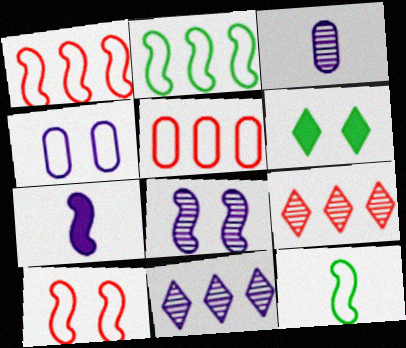[[1, 3, 6], 
[3, 8, 11], 
[4, 7, 11]]